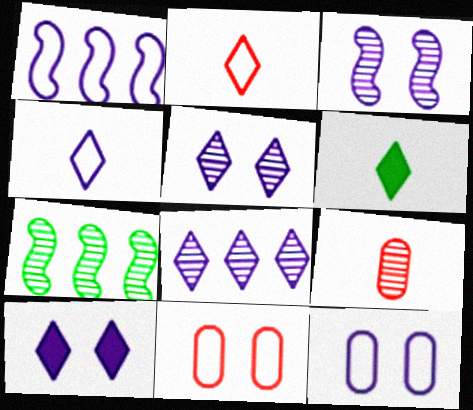[[1, 4, 12], 
[3, 10, 12], 
[4, 8, 10], 
[5, 7, 9]]